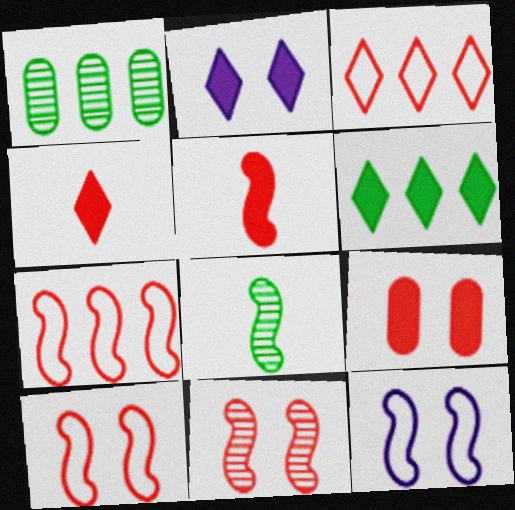[[1, 4, 12], 
[2, 4, 6], 
[5, 7, 11]]